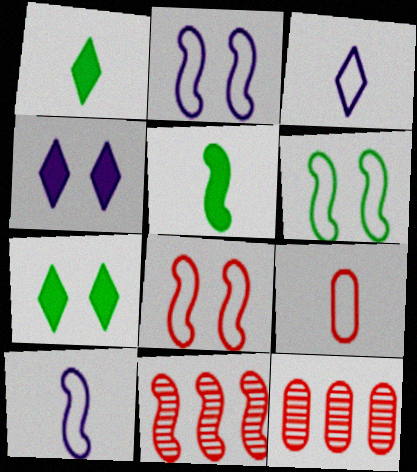[[1, 2, 12], 
[2, 5, 11], 
[2, 6, 8], 
[7, 10, 12]]